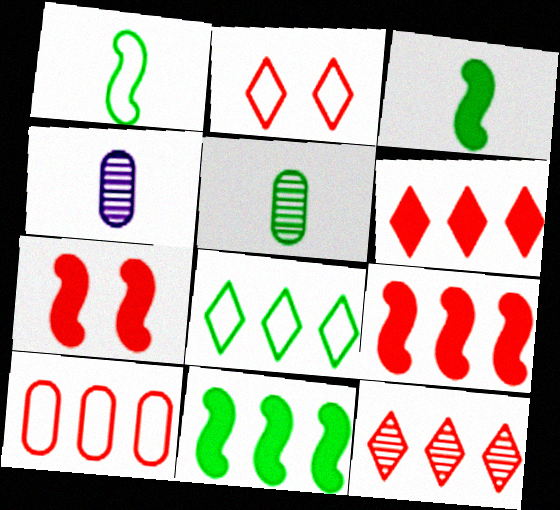[[2, 4, 11], 
[4, 7, 8], 
[9, 10, 12]]